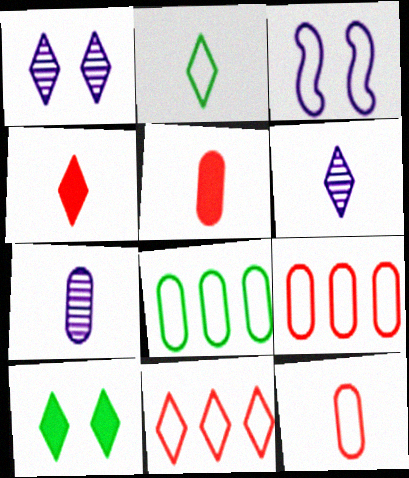[[2, 3, 9], 
[2, 4, 6], 
[6, 10, 11]]